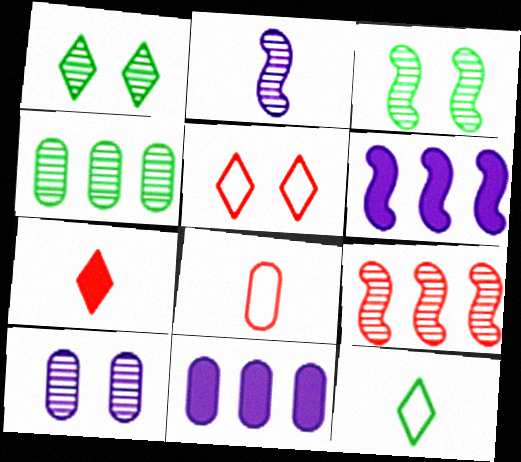[[1, 6, 8], 
[2, 3, 9]]